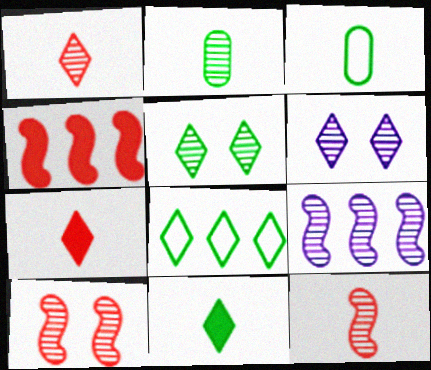[[3, 4, 6], 
[5, 8, 11], 
[6, 7, 8]]